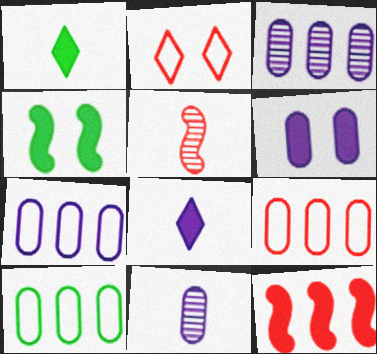[[1, 6, 12], 
[6, 7, 11], 
[7, 9, 10]]